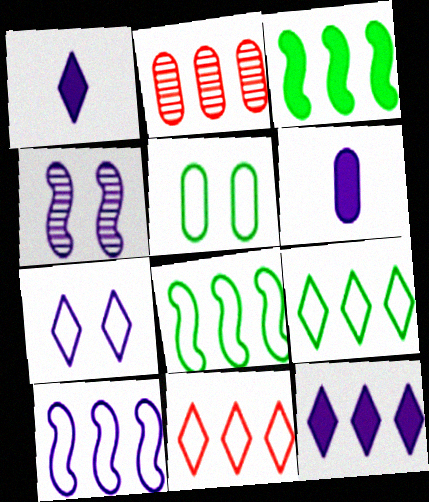[[2, 5, 6], 
[2, 8, 12]]